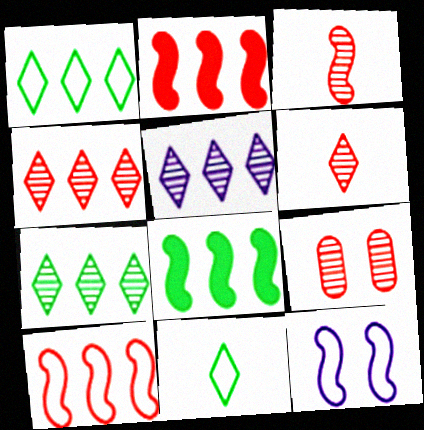[[3, 4, 9], 
[3, 8, 12], 
[4, 5, 7]]